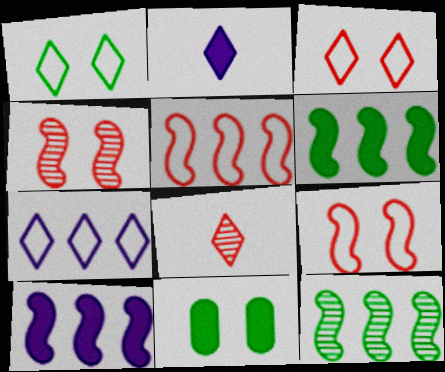[[5, 10, 12]]